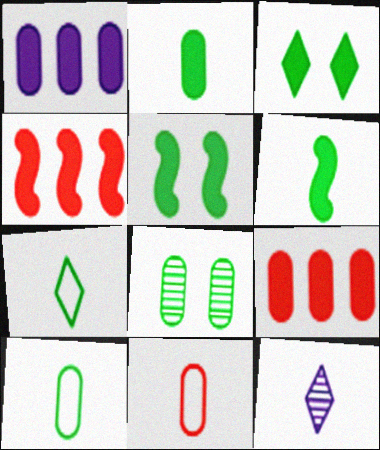[[1, 8, 11], 
[6, 11, 12]]